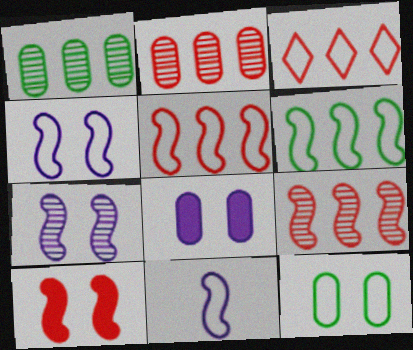[[3, 11, 12]]